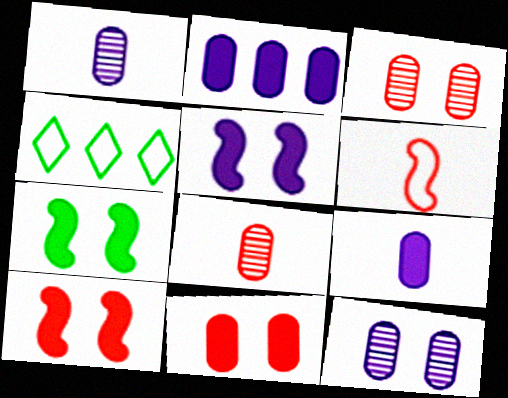[[1, 4, 10], 
[4, 5, 8], 
[5, 7, 10]]